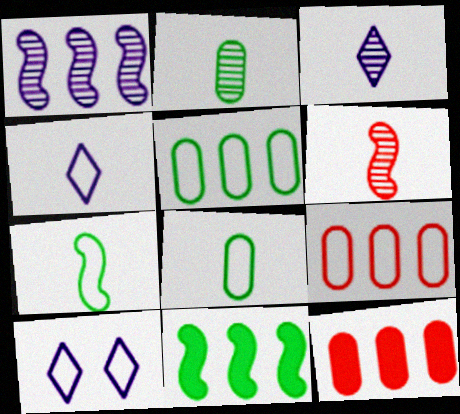[[2, 3, 6], 
[7, 9, 10]]